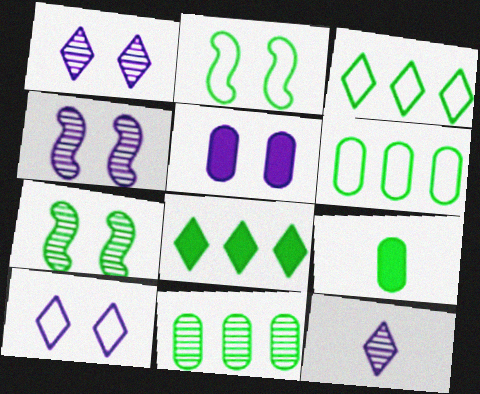[[3, 7, 9], 
[4, 5, 10]]